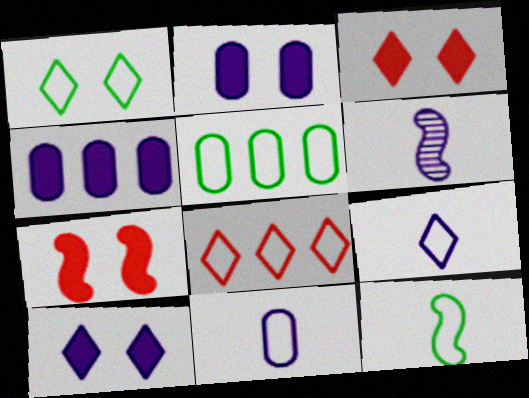[[1, 5, 12], 
[1, 8, 9], 
[3, 5, 6]]